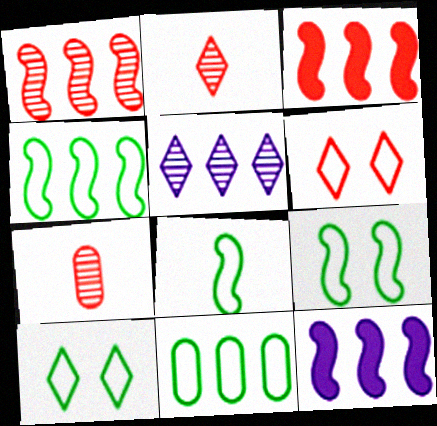[[1, 4, 12], 
[3, 5, 11], 
[3, 6, 7], 
[4, 8, 9], 
[7, 10, 12], 
[8, 10, 11]]